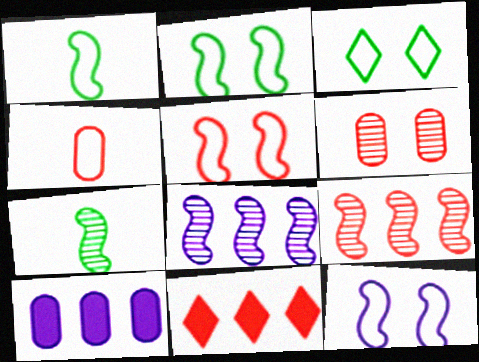[[2, 5, 12]]